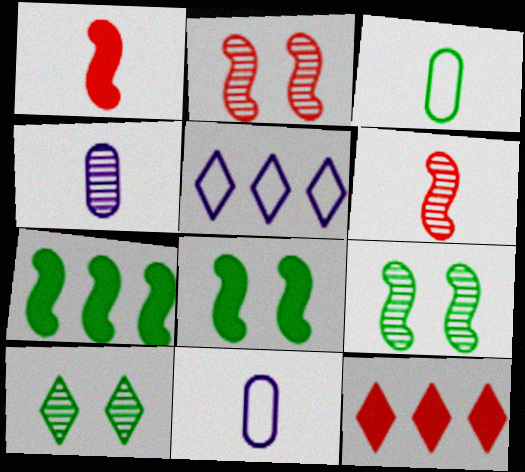[[3, 7, 10], 
[9, 11, 12]]